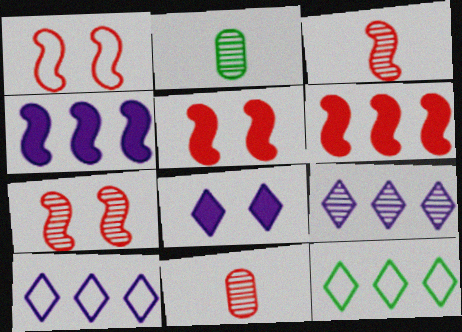[[1, 3, 6], 
[1, 5, 7], 
[2, 5, 10], 
[2, 7, 9]]